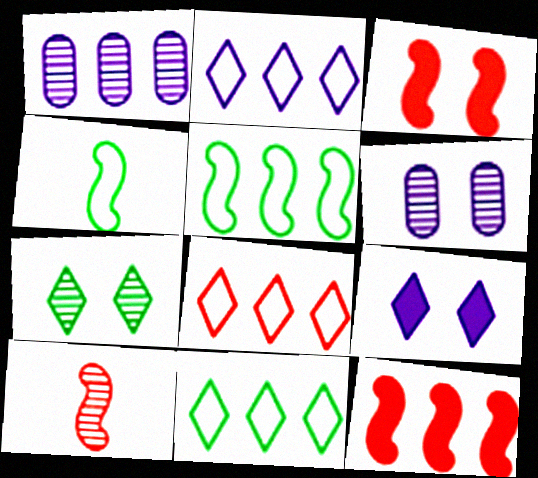[[1, 7, 10], 
[1, 11, 12], 
[2, 8, 11]]